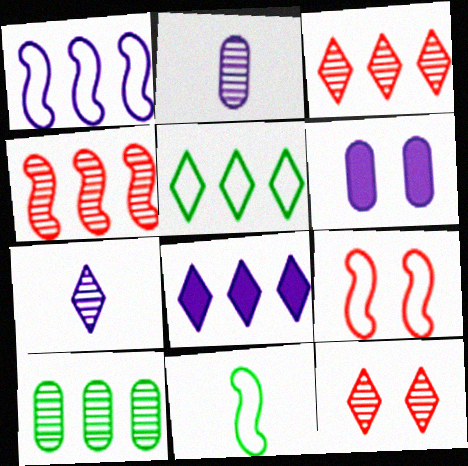[[1, 6, 7], 
[1, 9, 11], 
[3, 5, 8], 
[3, 6, 11]]